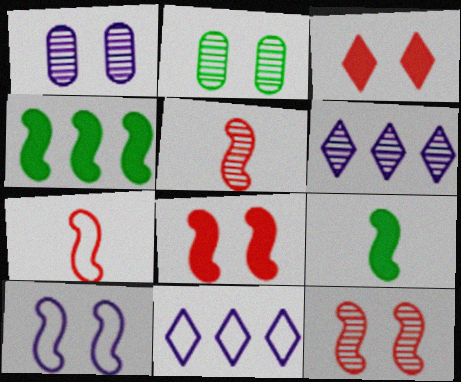[[2, 3, 10], 
[2, 5, 6], 
[4, 5, 10]]